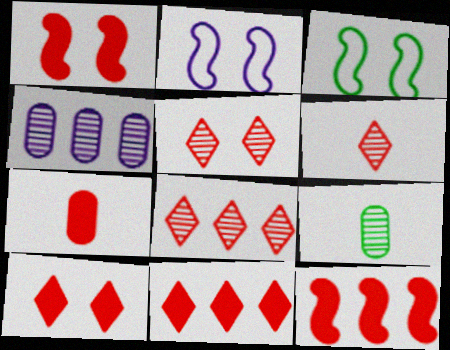[[1, 7, 11], 
[2, 9, 11], 
[5, 6, 8], 
[7, 10, 12]]